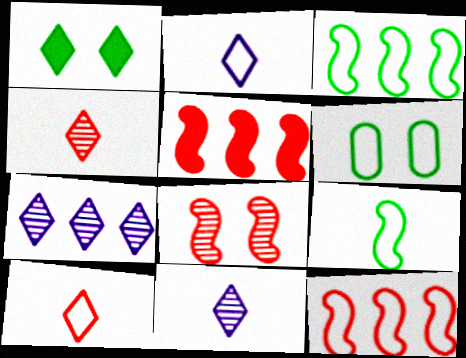[[1, 7, 10], 
[2, 6, 12], 
[5, 6, 11]]